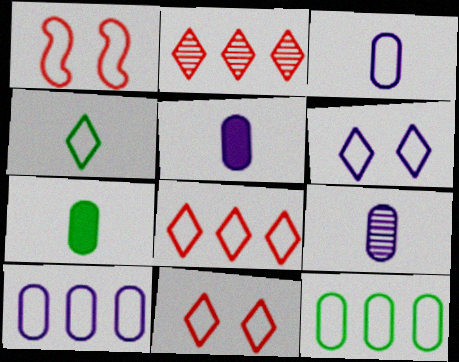[[1, 4, 10], 
[3, 5, 9], 
[4, 6, 8]]